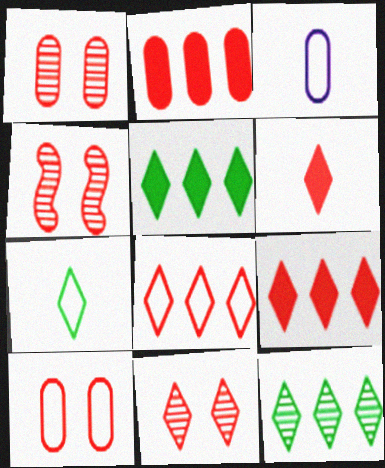[[1, 4, 11], 
[3, 4, 5], 
[6, 8, 11]]